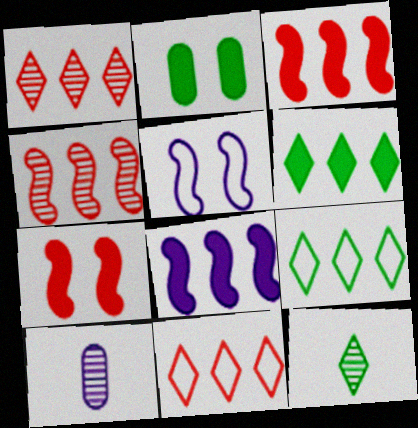[[7, 9, 10]]